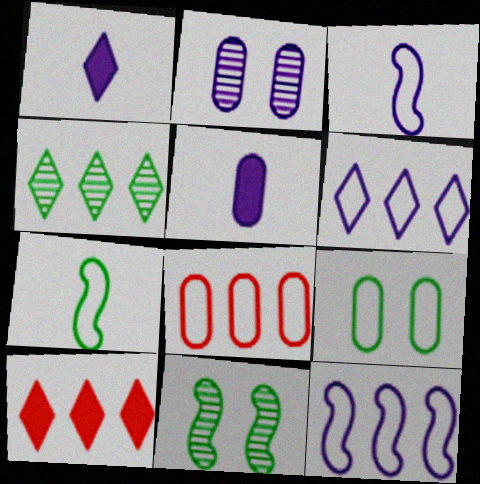[[1, 2, 12], 
[1, 8, 11], 
[2, 7, 10], 
[4, 6, 10]]